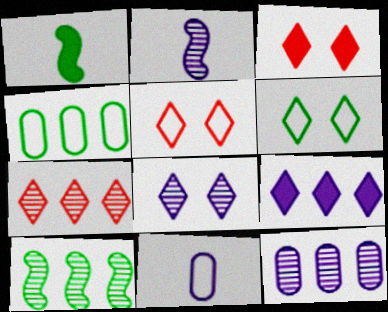[[1, 5, 12], 
[2, 3, 4], 
[2, 8, 12], 
[3, 6, 8], 
[3, 10, 11], 
[7, 10, 12]]